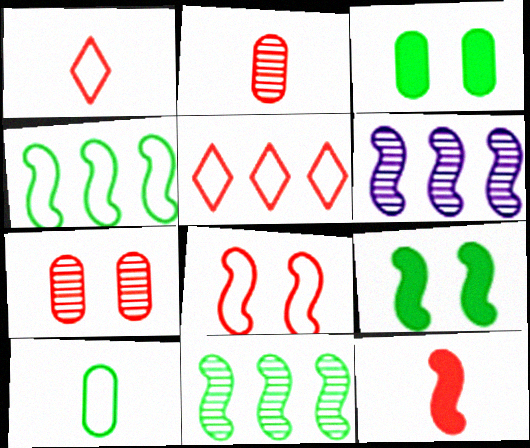[[1, 2, 12], 
[1, 3, 6], 
[5, 7, 12]]